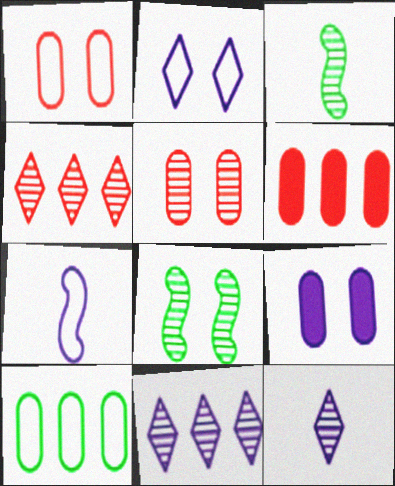[[2, 3, 6], 
[3, 5, 11], 
[7, 9, 11]]